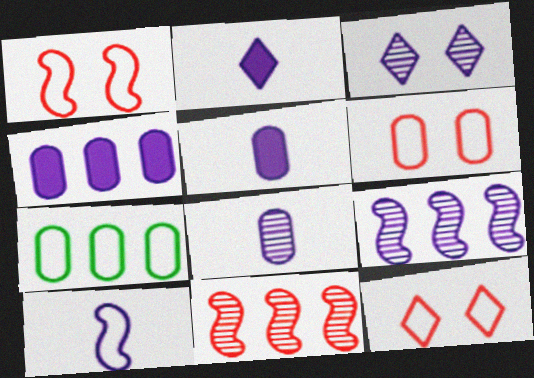[[1, 6, 12], 
[2, 8, 10], 
[3, 4, 10], 
[3, 8, 9], 
[7, 10, 12]]